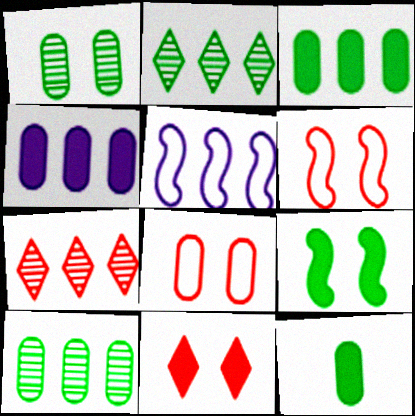[[3, 5, 7]]